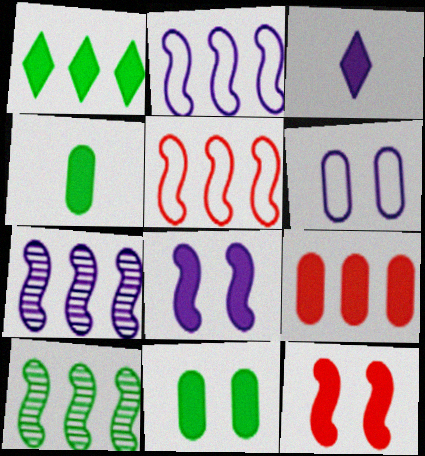[[3, 6, 7]]